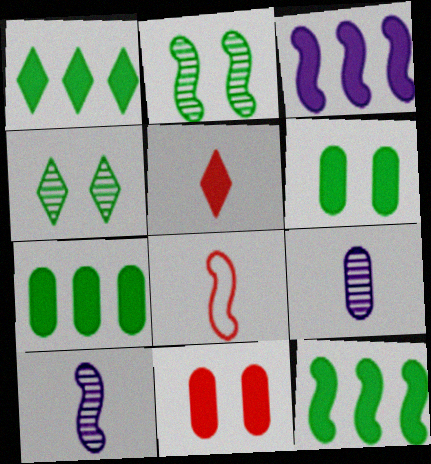[[1, 7, 12], 
[2, 3, 8], 
[3, 5, 6]]